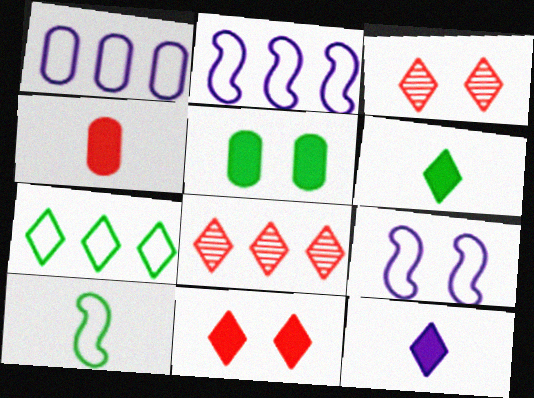[[3, 5, 9], 
[3, 7, 12]]